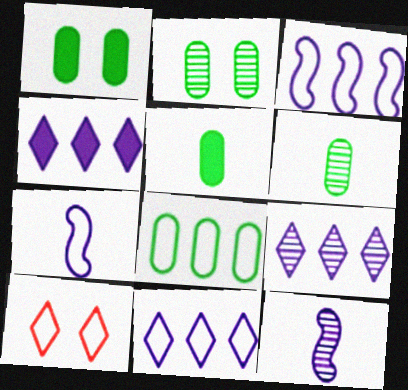[[1, 6, 8], 
[2, 5, 8], 
[4, 9, 11], 
[7, 8, 10]]